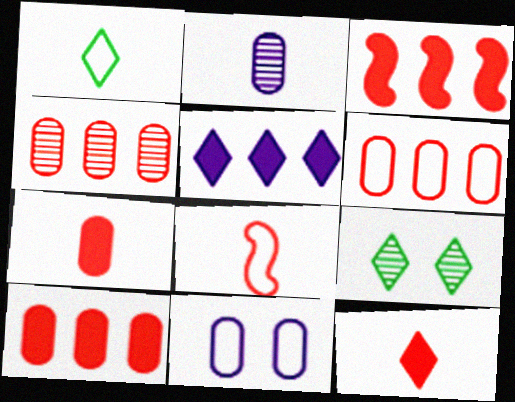[[4, 6, 10]]